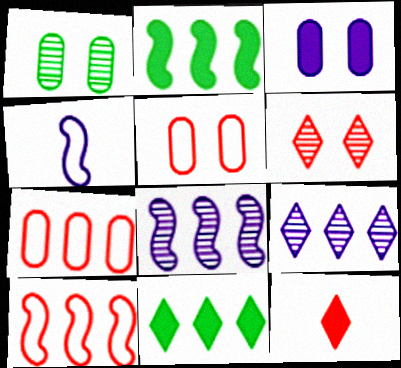[[1, 3, 5], 
[2, 3, 12], 
[2, 7, 9], 
[2, 8, 10], 
[3, 4, 9], 
[7, 8, 11]]